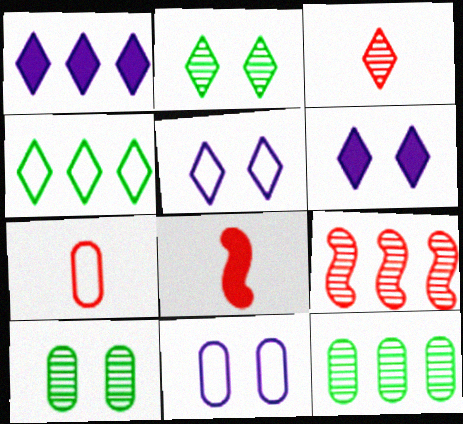[[3, 4, 6], 
[3, 7, 8], 
[5, 8, 12]]